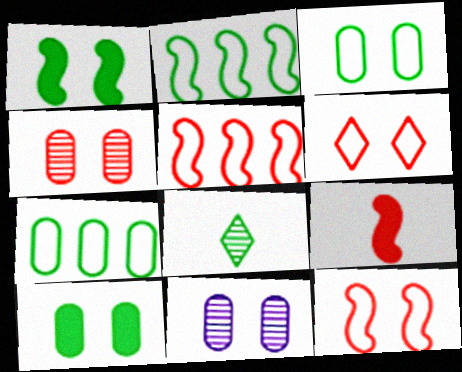[[1, 6, 11], 
[1, 7, 8], 
[2, 8, 10]]